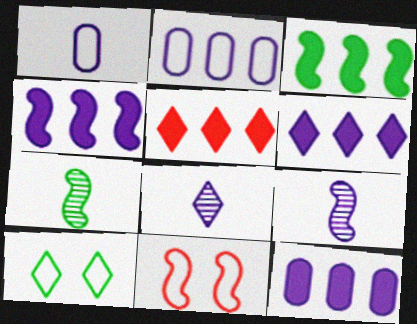[[3, 5, 12], 
[3, 9, 11], 
[4, 6, 12], 
[4, 7, 11], 
[5, 8, 10]]